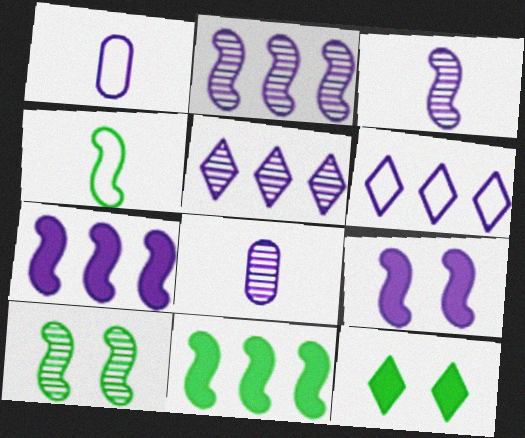[[1, 5, 9], 
[4, 10, 11], 
[6, 8, 9]]